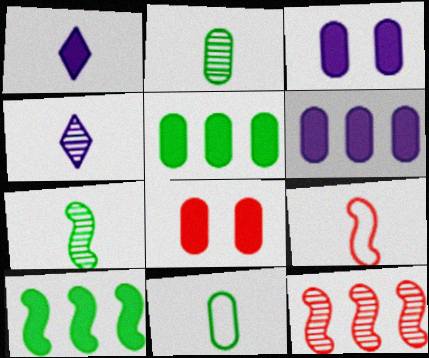[[1, 2, 9], 
[1, 8, 10]]